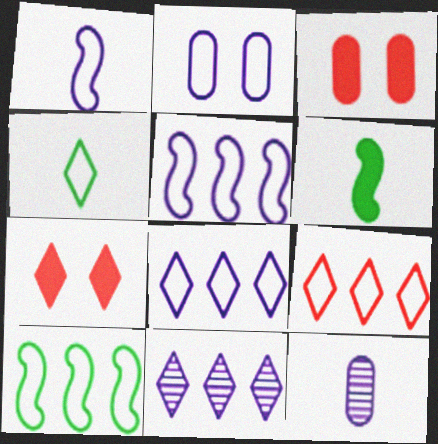[[1, 2, 8], 
[4, 7, 11], 
[7, 10, 12]]